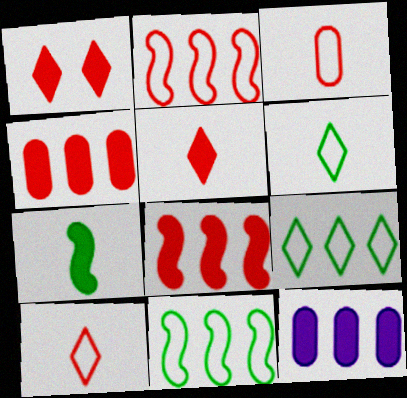[[1, 7, 12]]